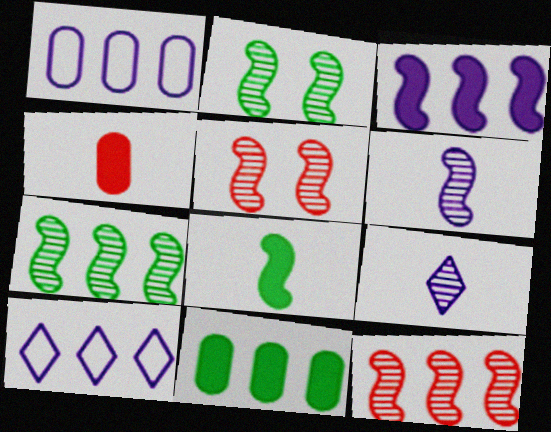[[2, 4, 10], 
[2, 6, 12], 
[5, 6, 7], 
[10, 11, 12]]